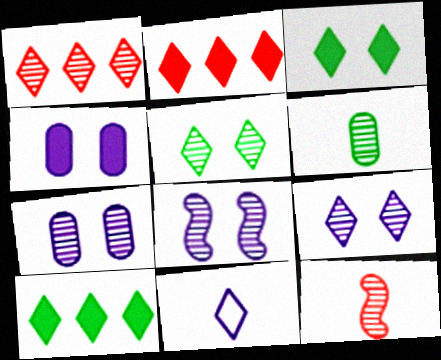[[1, 3, 11], 
[1, 6, 8], 
[2, 5, 11], 
[7, 8, 9]]